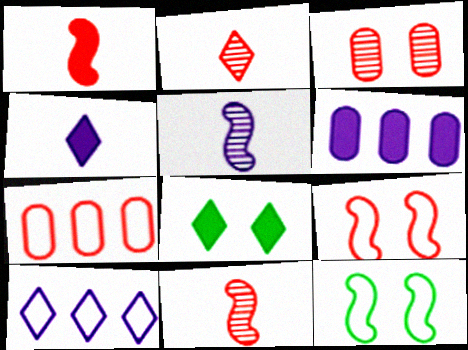[[1, 6, 8], 
[2, 6, 12], 
[2, 8, 10], 
[5, 7, 8]]